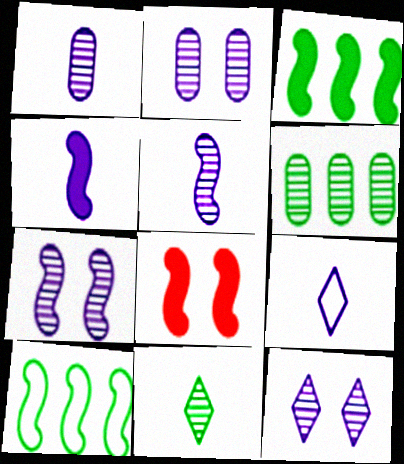[[1, 4, 9], 
[2, 7, 12], 
[3, 4, 8], 
[5, 8, 10], 
[6, 8, 9]]